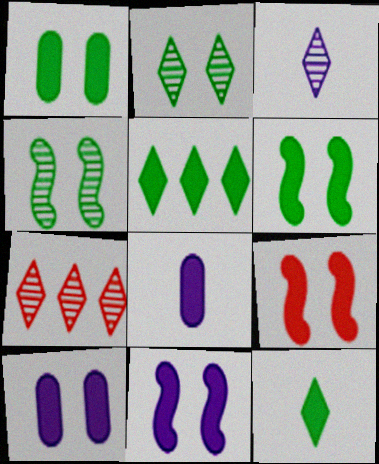[[2, 3, 7], 
[5, 8, 9], 
[6, 9, 11]]